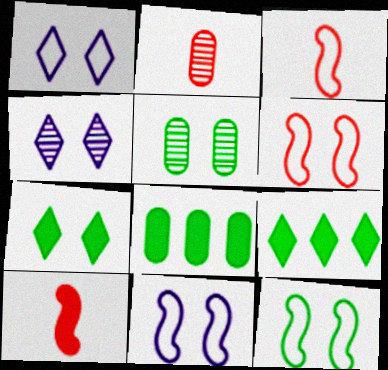[[2, 9, 11], 
[3, 4, 8], 
[5, 7, 12], 
[6, 11, 12]]